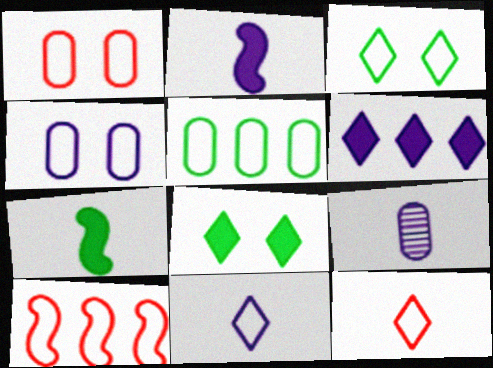[[1, 10, 12], 
[2, 9, 11], 
[7, 9, 12], 
[8, 9, 10]]